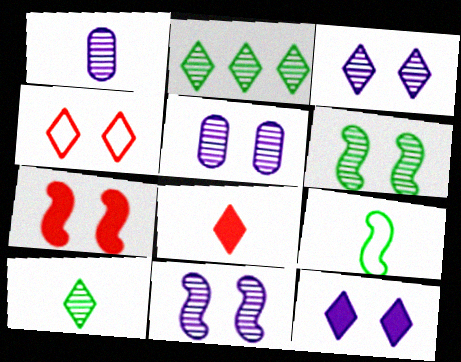[[1, 8, 9], 
[3, 5, 11]]